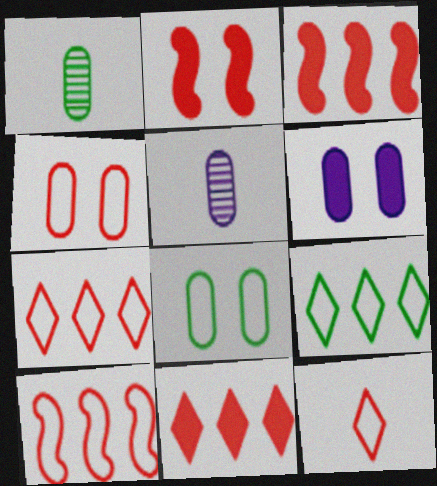[[2, 5, 9], 
[4, 10, 12]]